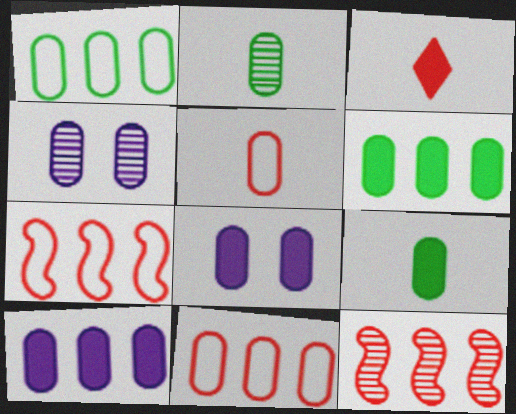[[2, 8, 11], 
[4, 5, 6], 
[4, 9, 11]]